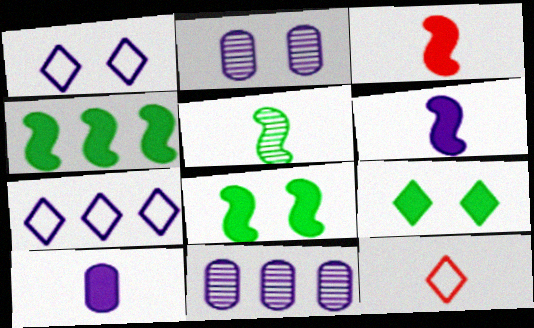[[1, 6, 11], 
[2, 4, 12], 
[2, 6, 7], 
[5, 10, 12], 
[8, 11, 12]]